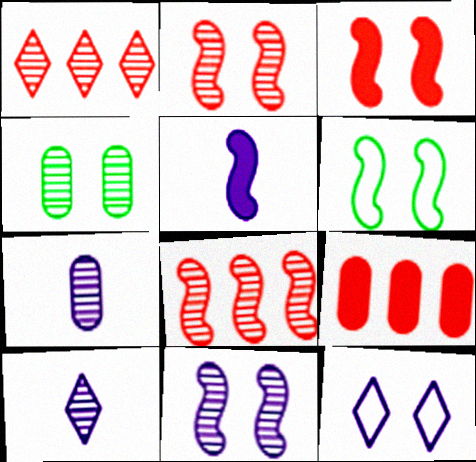[[3, 4, 12], 
[3, 6, 11], 
[4, 8, 10], 
[5, 6, 8], 
[6, 9, 10]]